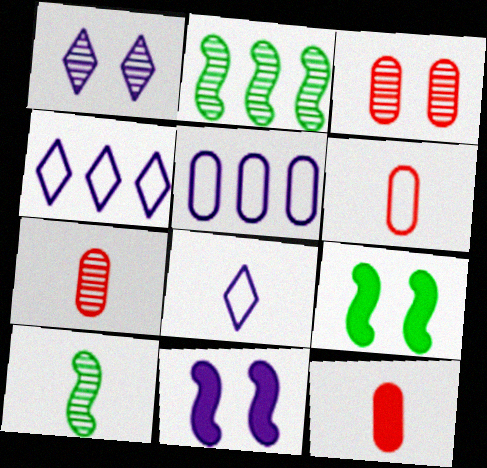[[1, 2, 7], 
[4, 7, 9], 
[6, 7, 12], 
[8, 10, 12]]